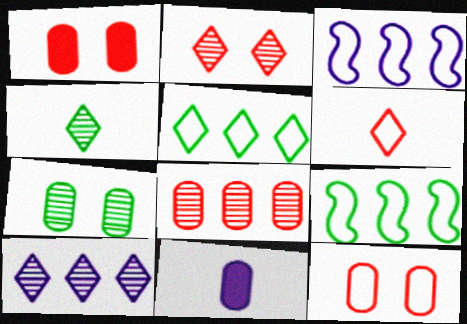[[1, 3, 4], 
[2, 4, 10], 
[2, 9, 11]]